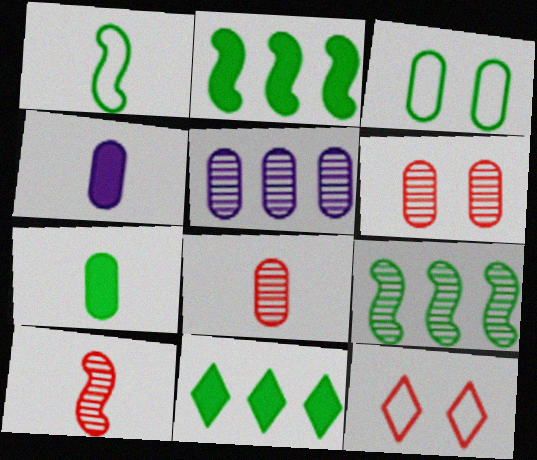[[4, 9, 12]]